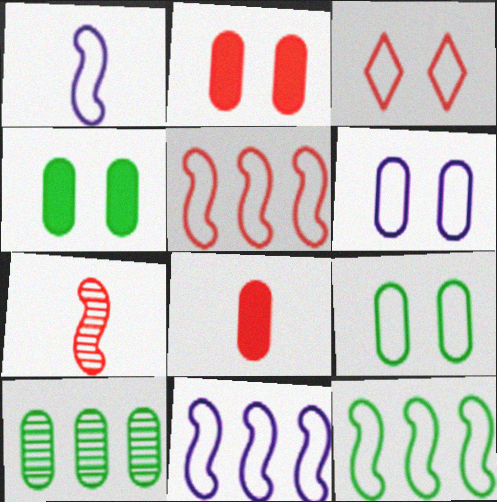[[5, 11, 12], 
[6, 8, 10]]